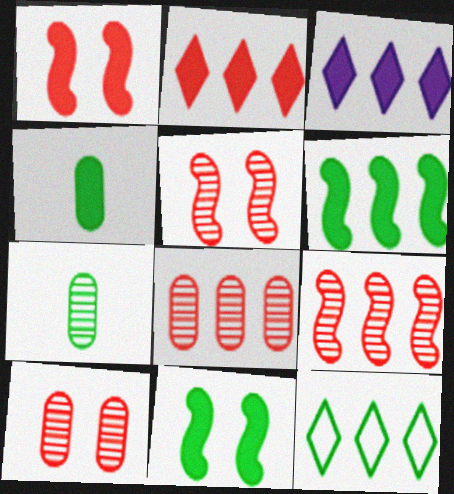[[1, 3, 4], 
[7, 11, 12]]